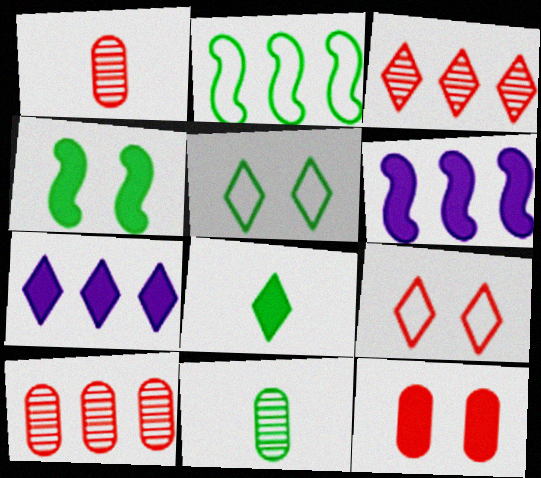[[1, 5, 6], 
[2, 7, 10], 
[6, 8, 12], 
[6, 9, 11]]